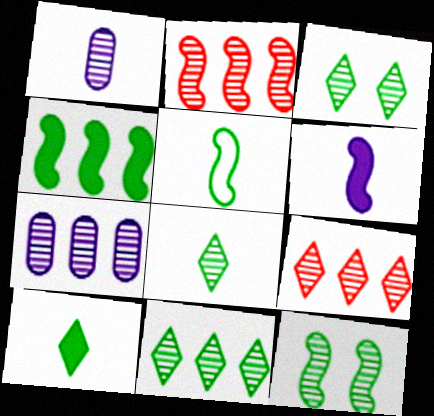[[1, 2, 3], 
[1, 9, 12], 
[2, 7, 11], 
[3, 8, 11], 
[4, 5, 12]]